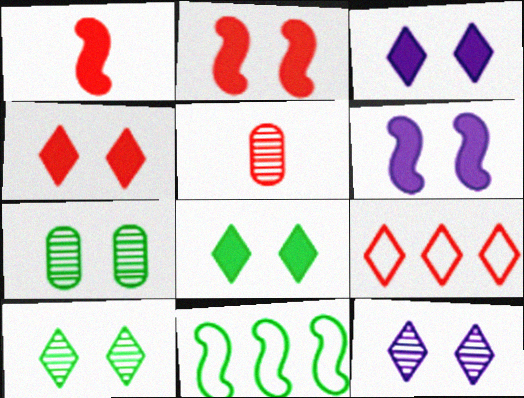[[2, 5, 9], 
[3, 4, 8], 
[3, 5, 11]]